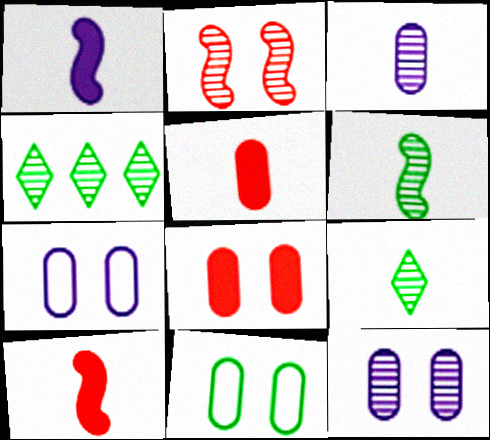[[2, 3, 4], 
[4, 7, 10], 
[8, 11, 12]]